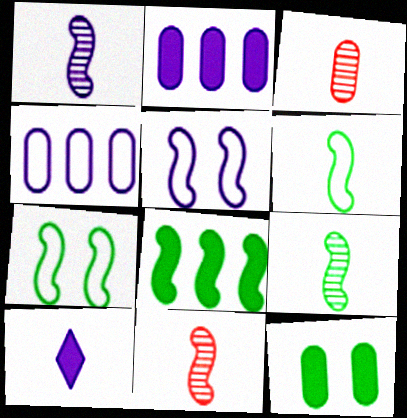[[1, 9, 11], 
[3, 4, 12], 
[3, 6, 10], 
[5, 8, 11], 
[7, 8, 9]]